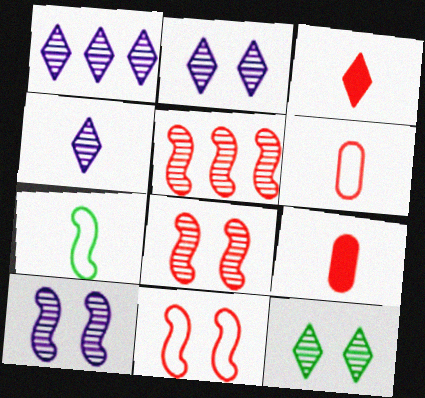[[1, 2, 4], 
[4, 7, 9]]